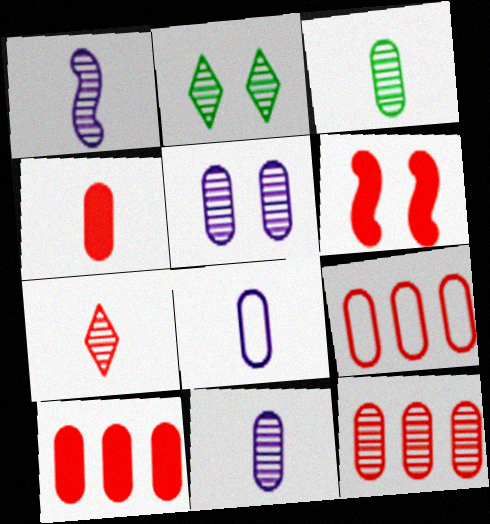[[1, 2, 12], 
[1, 3, 7], 
[3, 4, 8], 
[3, 5, 12], 
[6, 7, 9], 
[9, 10, 12]]